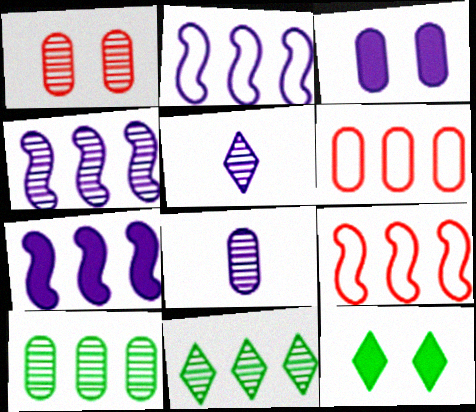[[1, 8, 10], 
[2, 3, 5], 
[2, 4, 7], 
[6, 7, 11], 
[8, 9, 12]]